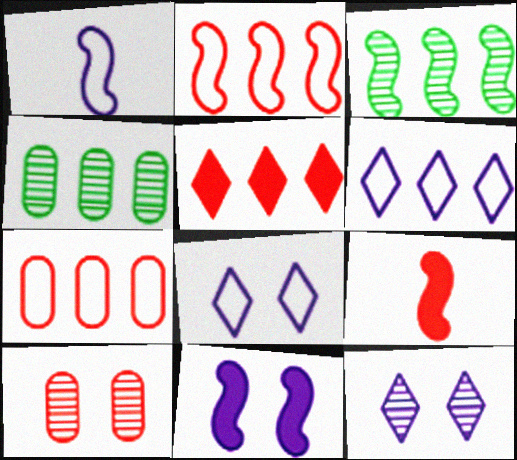[[4, 8, 9]]